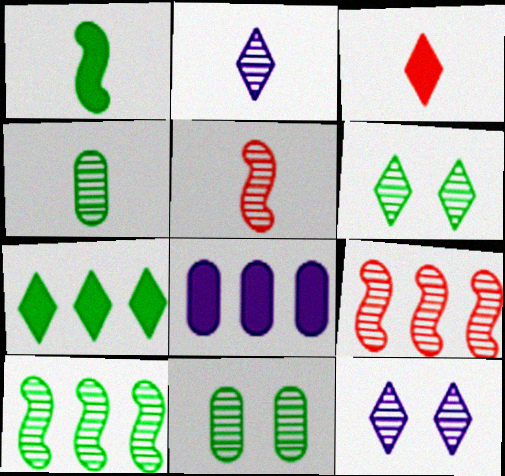[[2, 4, 5], 
[2, 9, 11], 
[4, 6, 10], 
[4, 9, 12]]